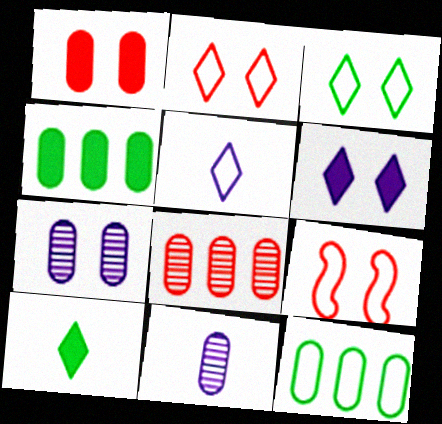[[1, 11, 12], 
[5, 9, 12]]